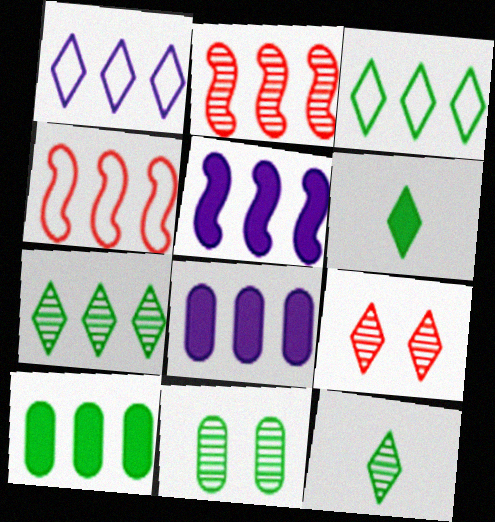[[1, 2, 10], 
[1, 6, 9], 
[2, 3, 8], 
[4, 7, 8]]